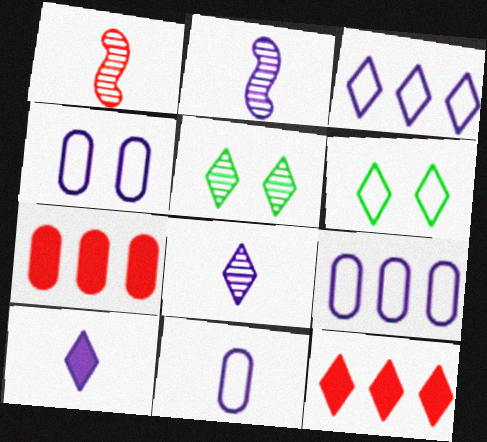[[2, 6, 7], 
[2, 10, 11], 
[4, 9, 11], 
[6, 8, 12]]